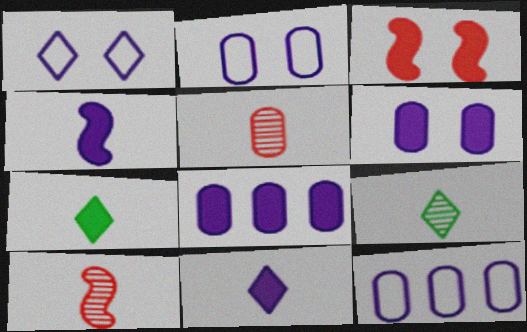[[3, 7, 8], 
[3, 9, 12]]